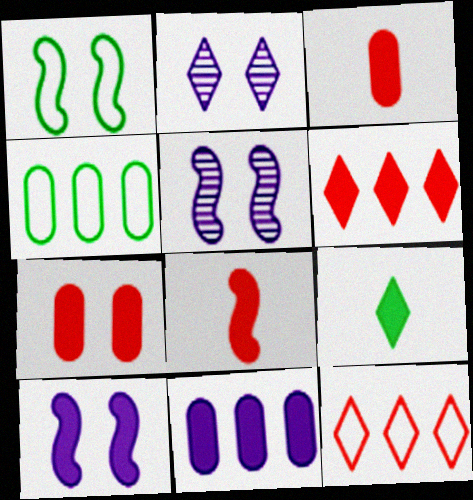[[1, 2, 7], 
[2, 4, 8], 
[2, 9, 12], 
[6, 7, 8]]